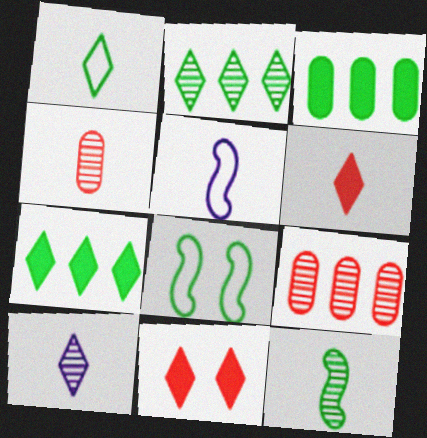[[1, 6, 10], 
[4, 10, 12]]